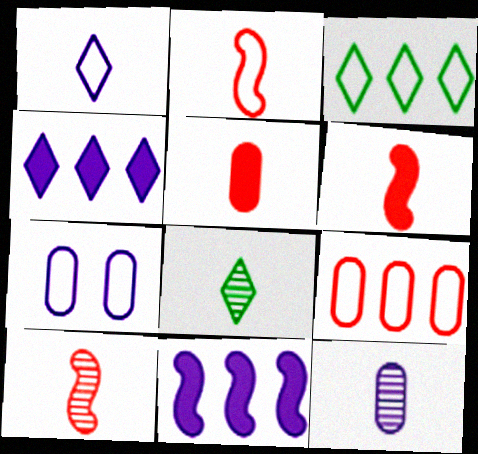[[2, 3, 7], 
[2, 6, 10], 
[8, 10, 12]]